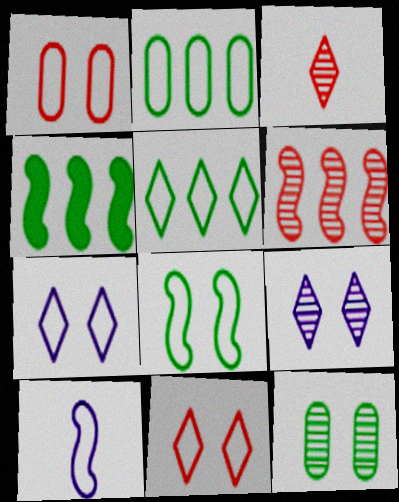[[1, 5, 10], 
[1, 7, 8], 
[2, 10, 11]]